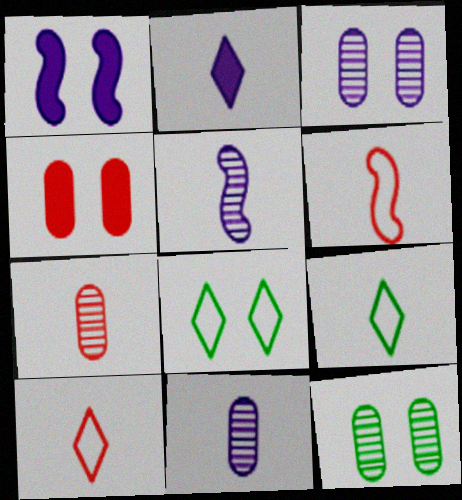[]